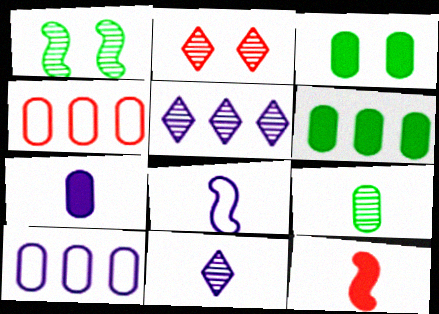[[2, 4, 12], 
[2, 6, 8], 
[7, 8, 11]]